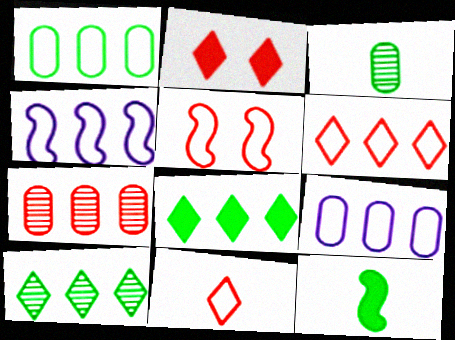[[1, 4, 6], 
[2, 3, 4], 
[4, 7, 8]]